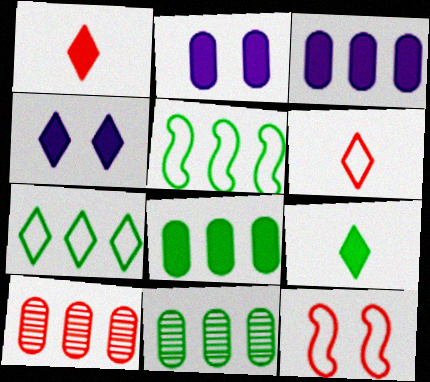[[1, 10, 12]]